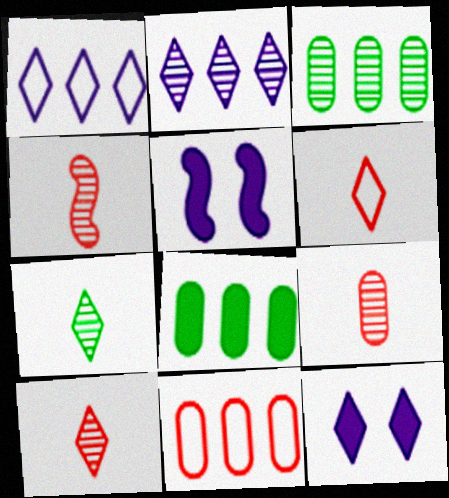[[3, 5, 6], 
[4, 9, 10], 
[5, 7, 11]]